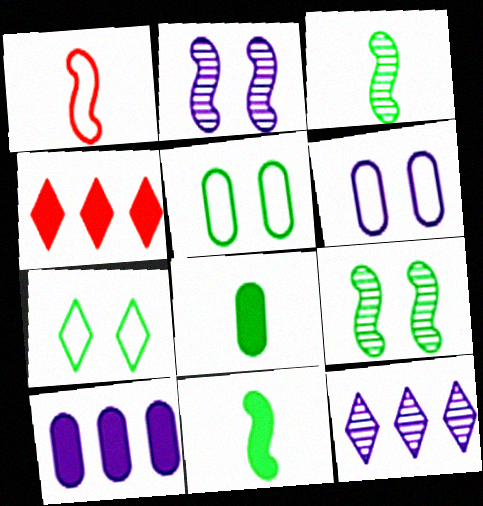[[3, 4, 6]]